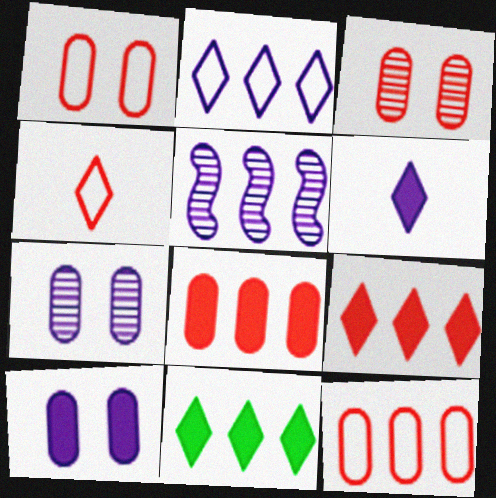[[5, 11, 12]]